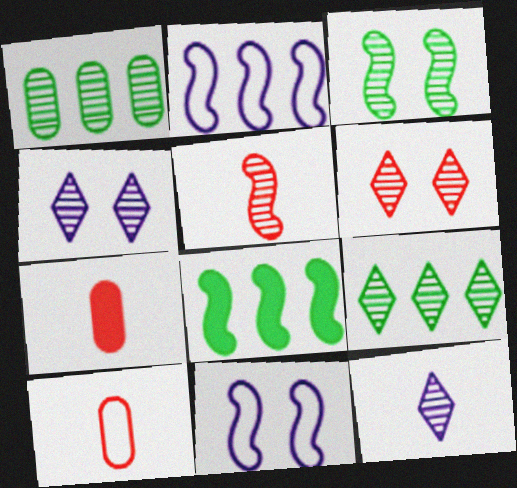[[1, 4, 5], 
[4, 8, 10], 
[5, 8, 11], 
[6, 9, 12], 
[7, 9, 11]]